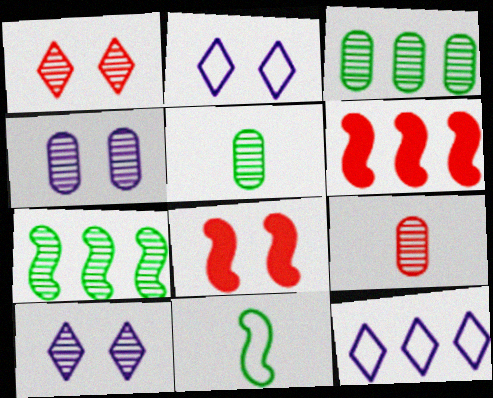[[2, 5, 6], 
[3, 4, 9], 
[3, 6, 12], 
[5, 8, 12], 
[7, 9, 10]]